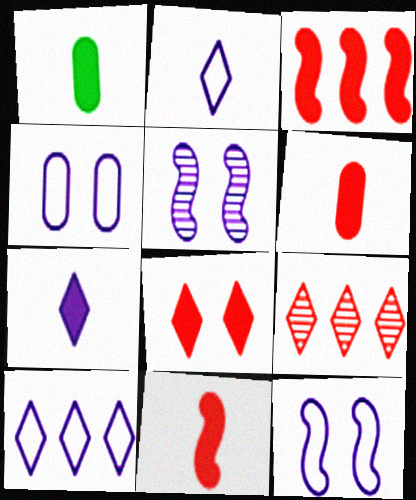[[1, 7, 11], 
[1, 9, 12], 
[3, 6, 8]]